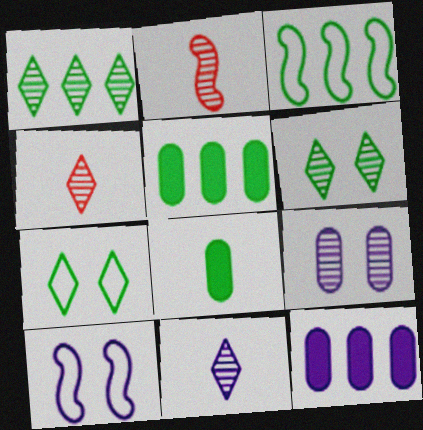[[1, 2, 9], 
[1, 3, 5], 
[2, 7, 12], 
[3, 6, 8], 
[4, 5, 10], 
[10, 11, 12]]